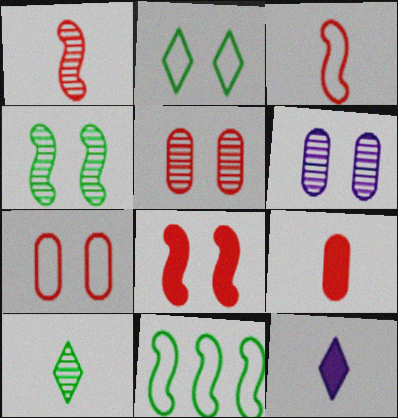[[2, 6, 8], 
[5, 11, 12]]